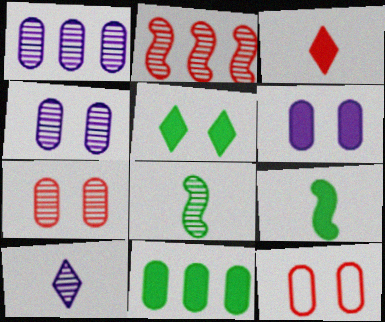[[2, 3, 12], 
[5, 9, 11]]